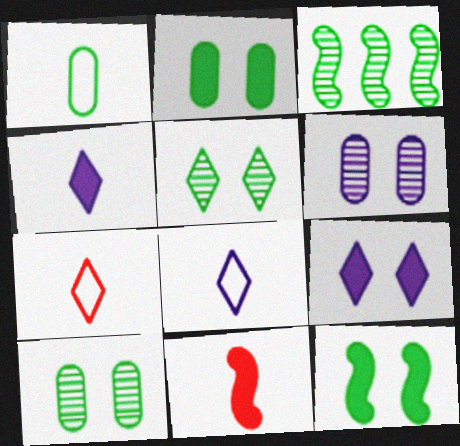[]